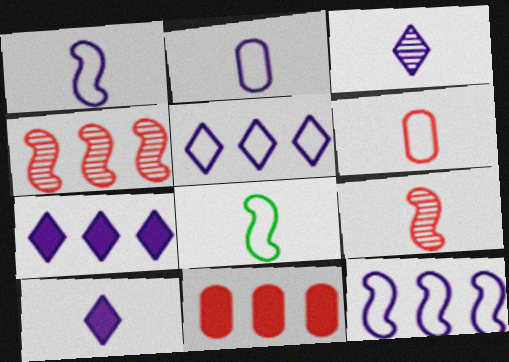[]